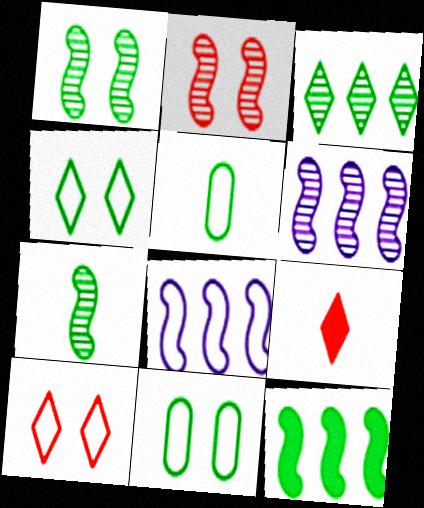[[2, 6, 7], 
[5, 8, 10], 
[6, 9, 11]]